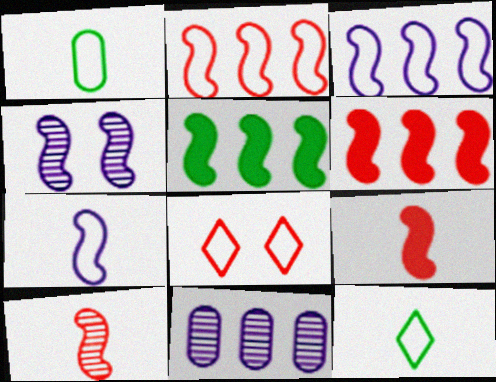[[1, 3, 8]]